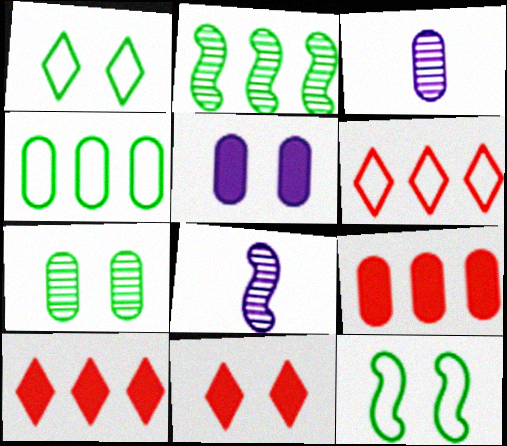[[1, 8, 9], 
[3, 10, 12], 
[4, 8, 11]]